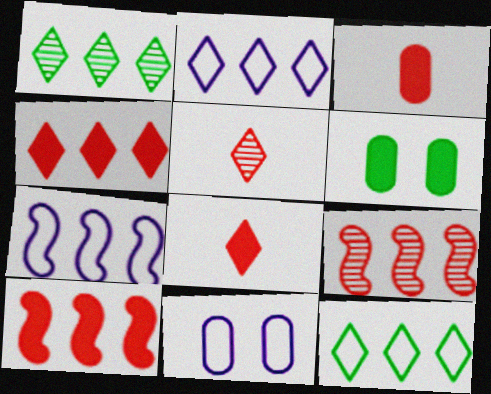[[1, 2, 4], 
[5, 6, 7]]